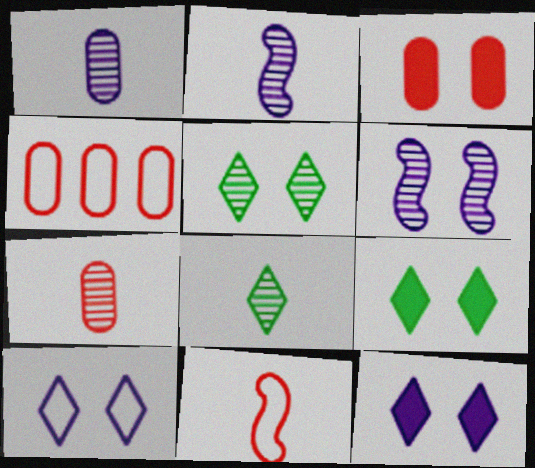[[2, 4, 9], 
[2, 7, 8], 
[3, 4, 7]]